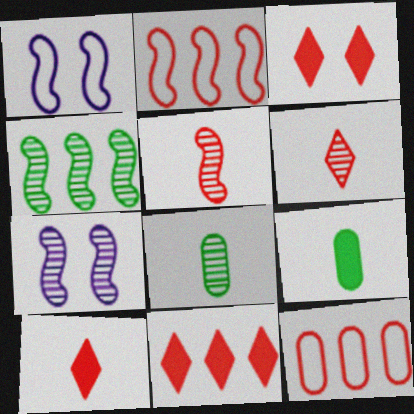[[1, 8, 11], 
[3, 5, 12], 
[3, 10, 11], 
[4, 5, 7]]